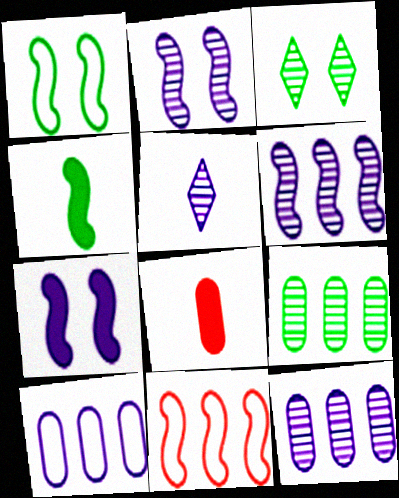[[2, 4, 11], 
[2, 5, 12], 
[5, 7, 10]]